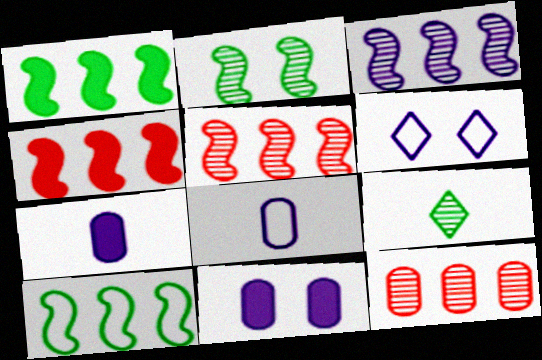[[3, 4, 10], 
[3, 6, 7]]